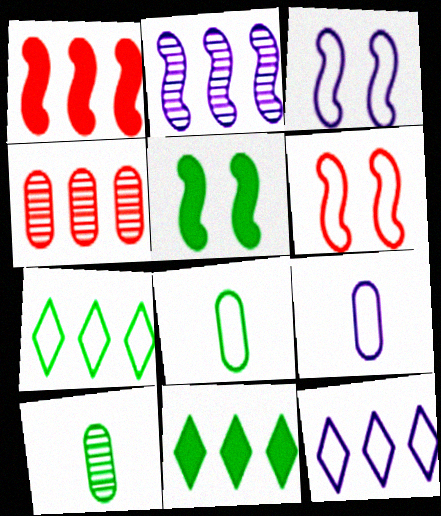[[3, 9, 12], 
[5, 7, 10], 
[6, 7, 9], 
[6, 8, 12]]